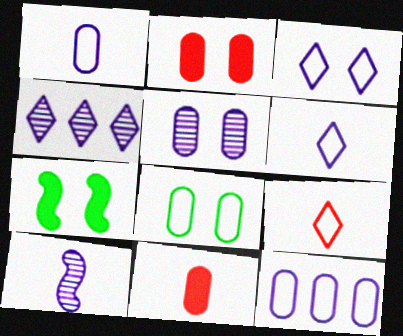[[2, 5, 8], 
[4, 5, 10]]